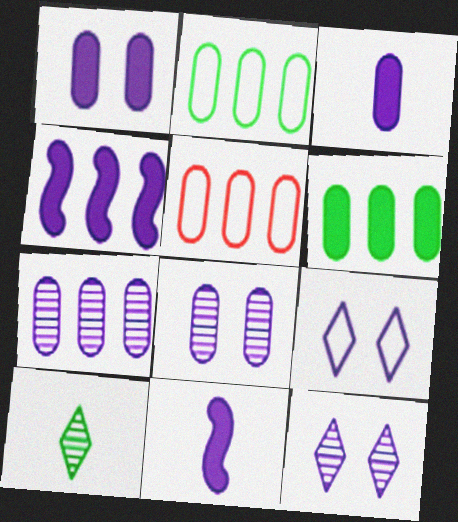[[5, 6, 7], 
[7, 9, 11]]